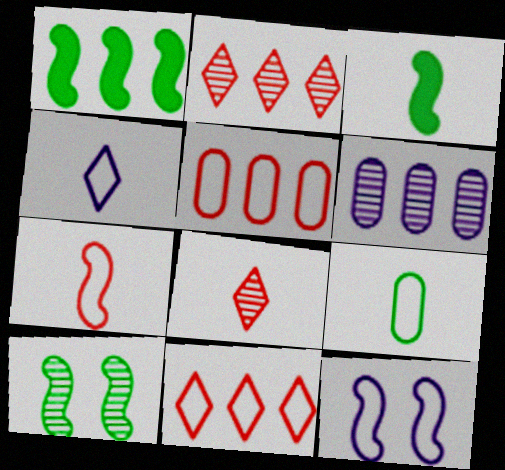[[1, 6, 11], 
[4, 7, 9], 
[6, 8, 10], 
[9, 11, 12]]